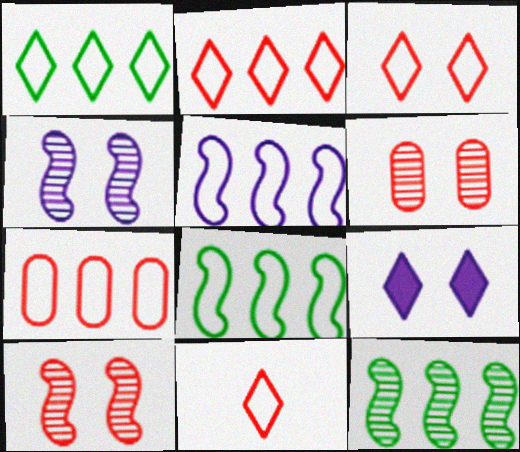[[1, 5, 7], 
[2, 3, 11]]